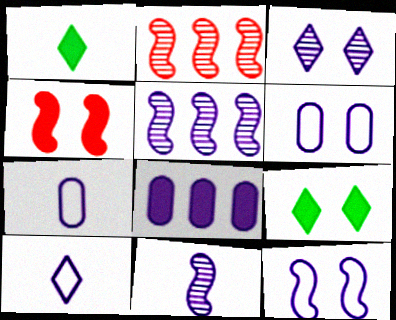[[1, 2, 6], 
[1, 4, 8], 
[2, 7, 9]]